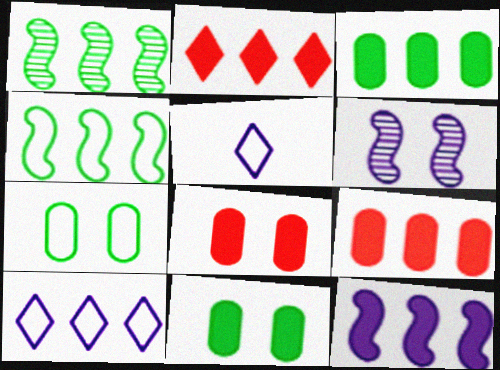[[1, 5, 8], 
[1, 9, 10], 
[2, 3, 12]]